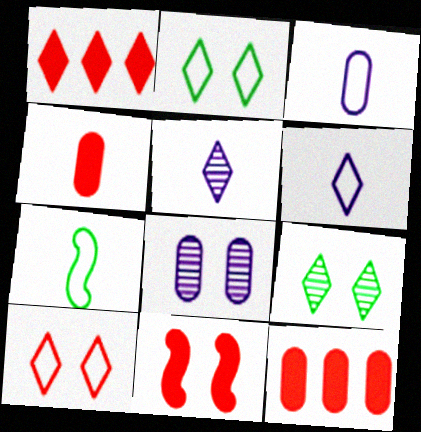[[1, 2, 5], 
[1, 4, 11], 
[1, 6, 9], 
[1, 7, 8], 
[2, 8, 11], 
[4, 5, 7]]